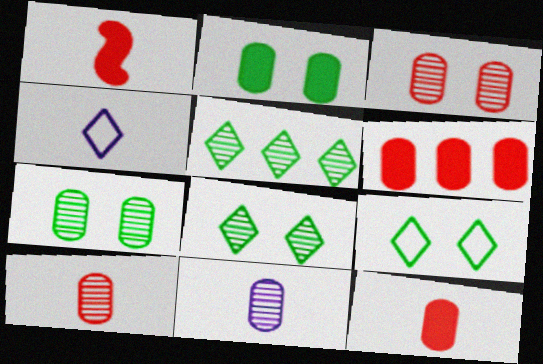[]